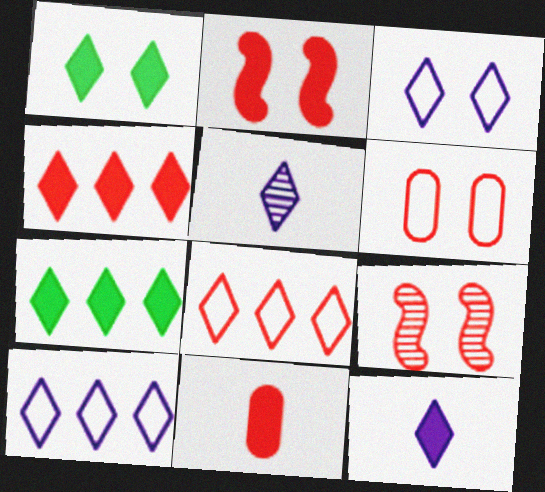[[1, 4, 12], 
[1, 5, 8], 
[2, 4, 11], 
[8, 9, 11]]